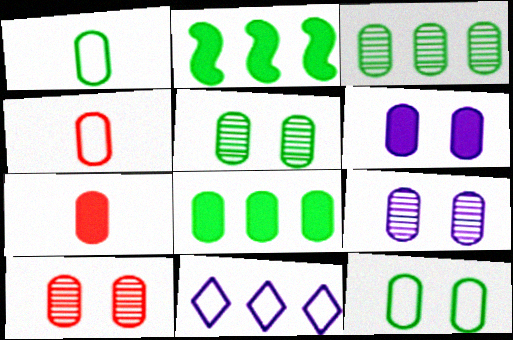[[1, 5, 8], 
[3, 4, 6], 
[4, 8, 9], 
[5, 9, 10], 
[6, 7, 8], 
[6, 10, 12]]